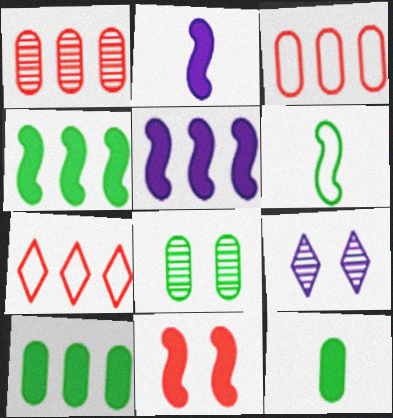[[2, 4, 11], 
[2, 7, 8]]